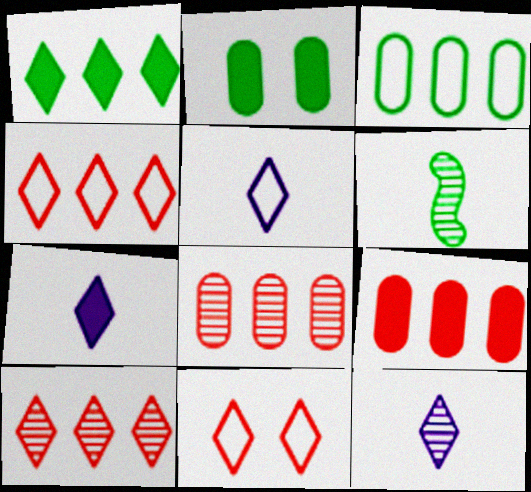[[1, 11, 12], 
[5, 7, 12]]